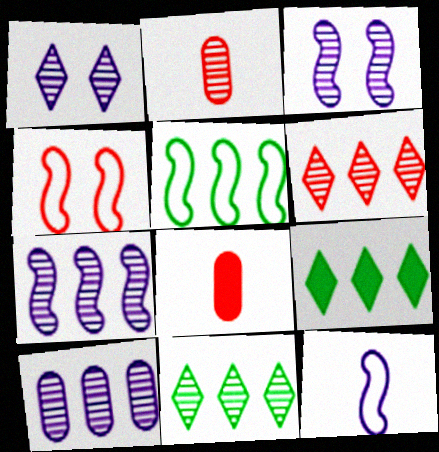[[1, 5, 8], 
[2, 3, 11], 
[4, 5, 12], 
[4, 6, 8]]